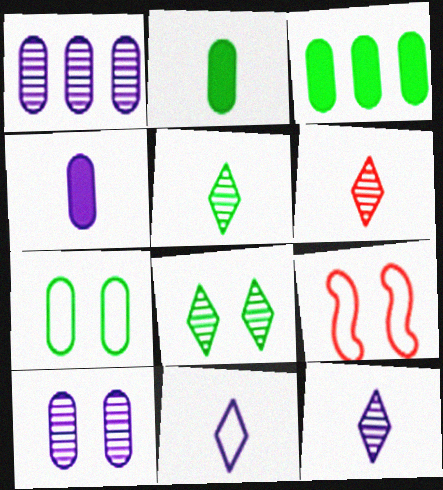[[3, 9, 12], 
[5, 6, 12]]